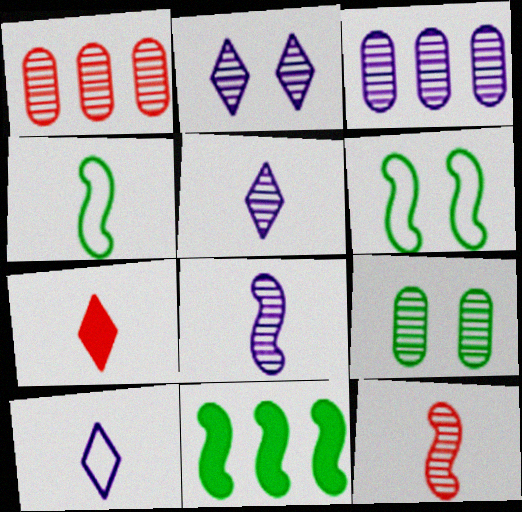[[2, 3, 8], 
[3, 6, 7]]